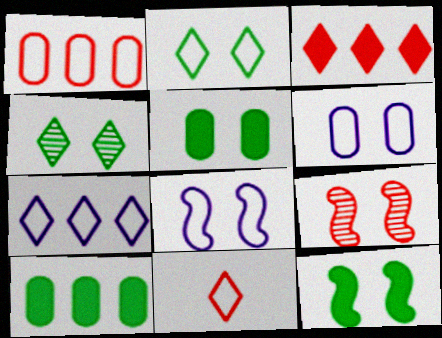[[2, 7, 11], 
[8, 9, 12]]